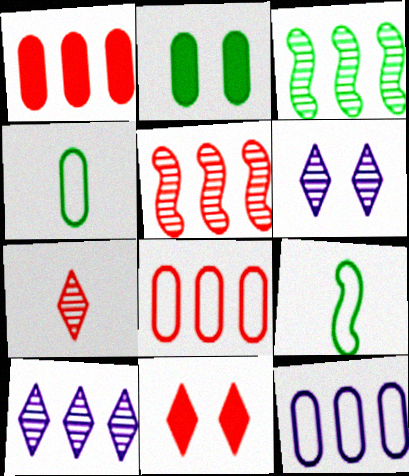[[1, 6, 9]]